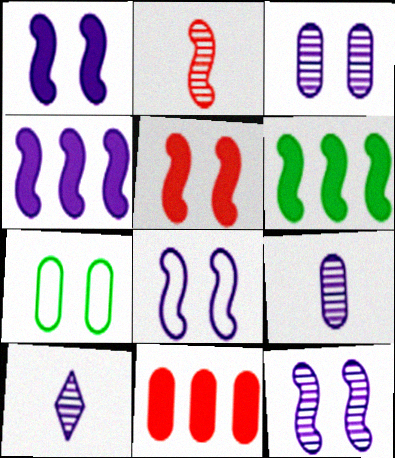[[1, 8, 12], 
[2, 6, 8], 
[7, 9, 11]]